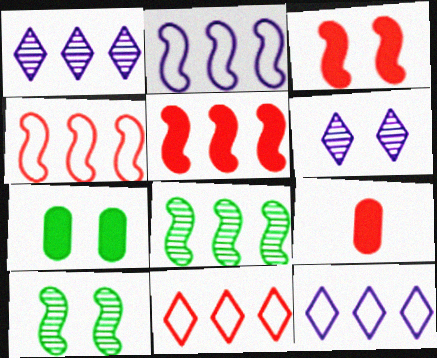[[2, 5, 8], 
[9, 10, 12]]